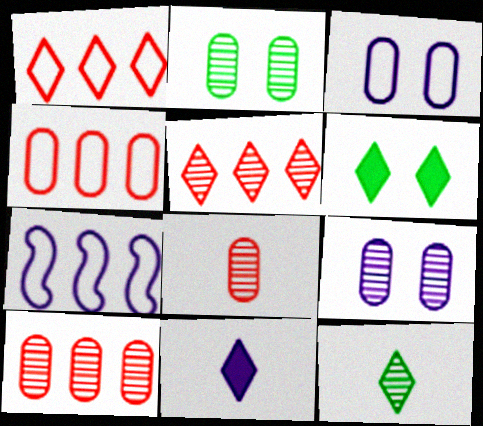[[6, 7, 8], 
[7, 9, 11]]